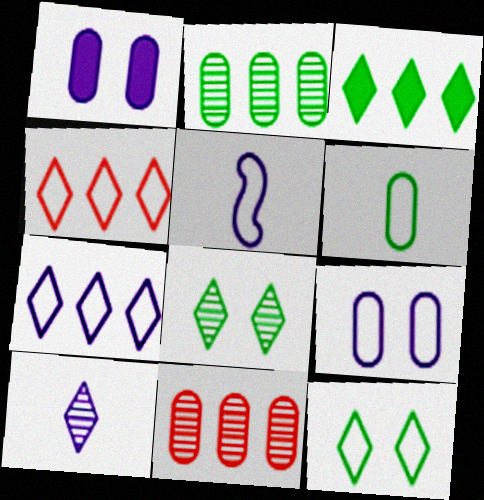[[1, 6, 11], 
[5, 7, 9]]